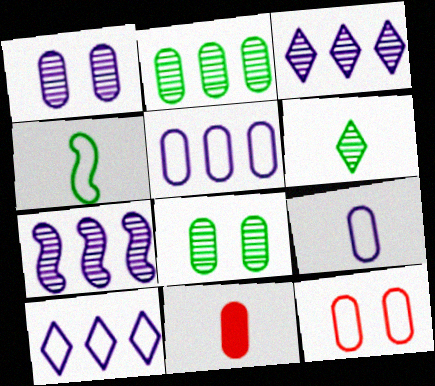[[4, 10, 12], 
[5, 8, 11]]